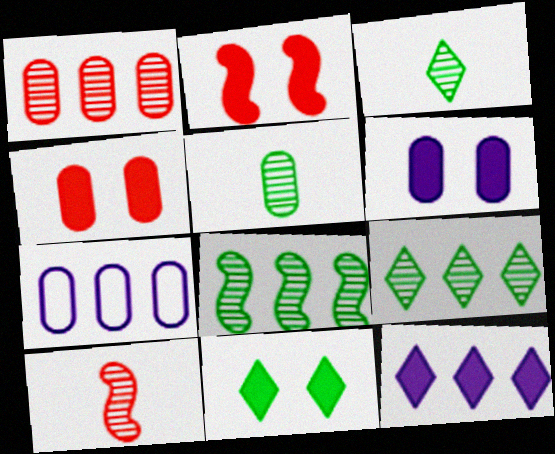[[2, 3, 7], 
[2, 6, 11], 
[4, 5, 7], 
[7, 10, 11]]